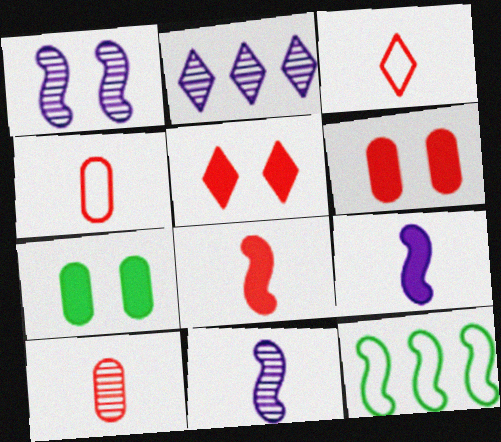[[1, 8, 12], 
[3, 8, 10]]